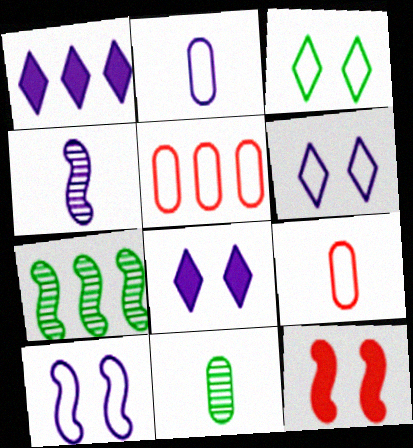[[1, 5, 7], 
[7, 8, 9]]